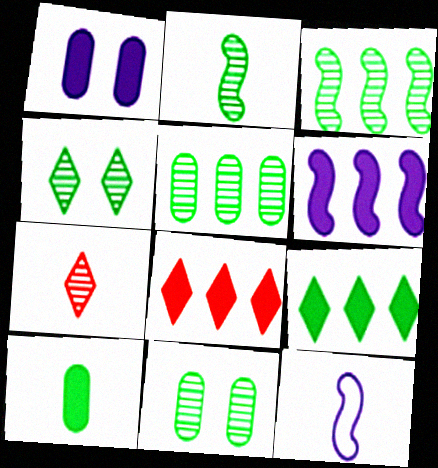[[2, 4, 5], 
[7, 10, 12], 
[8, 11, 12]]